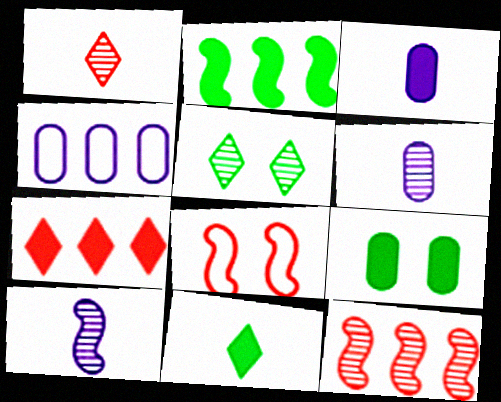[[2, 8, 10], 
[2, 9, 11], 
[5, 6, 12]]